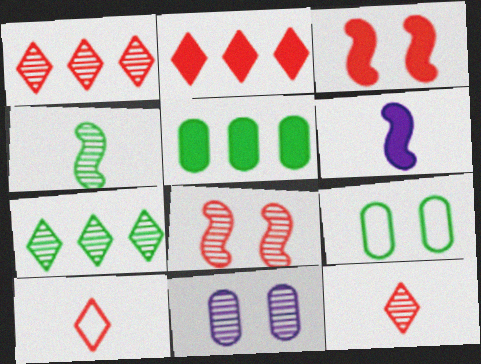[[1, 4, 11], 
[1, 6, 9]]